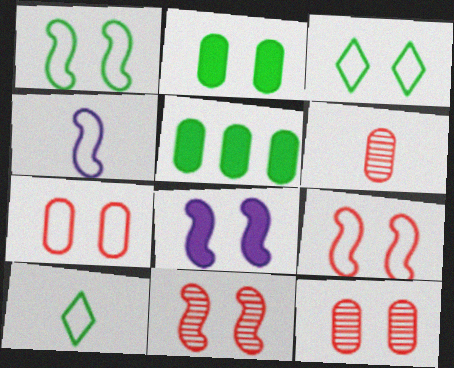[[1, 8, 11], 
[3, 8, 12]]